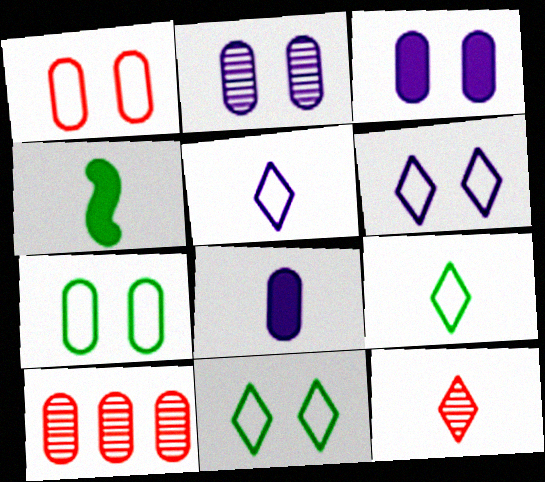[[4, 6, 10], 
[7, 8, 10]]